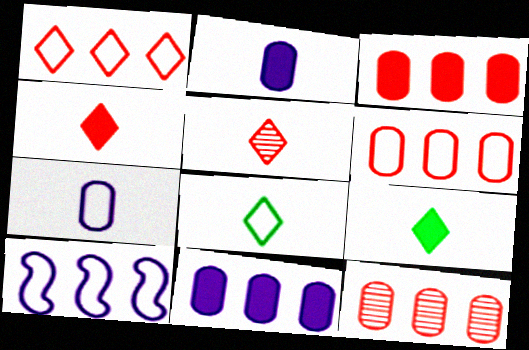[[3, 6, 12]]